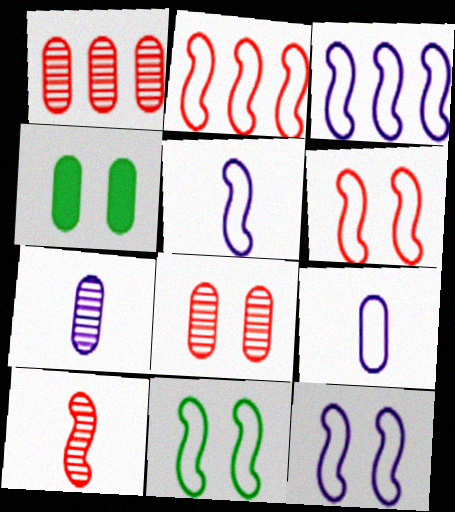[[1, 4, 9], 
[2, 5, 11], 
[3, 5, 12], 
[6, 11, 12]]